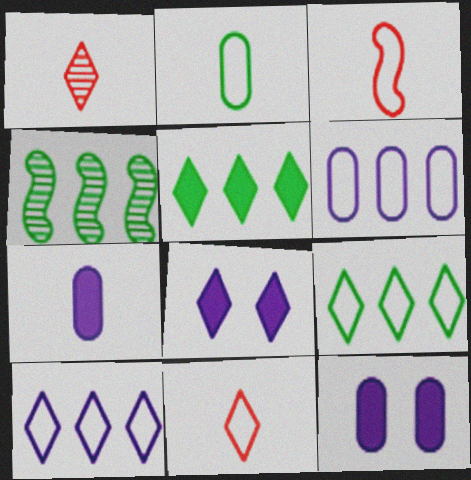[[1, 8, 9], 
[4, 11, 12]]